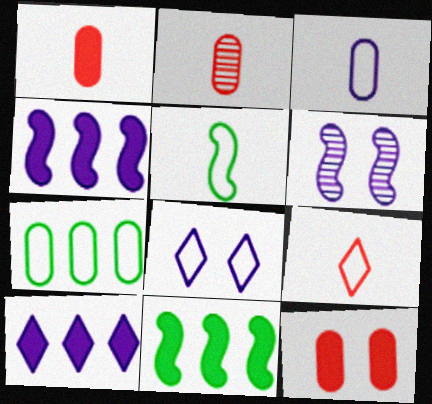[[2, 8, 11], 
[3, 5, 9], 
[3, 6, 10]]